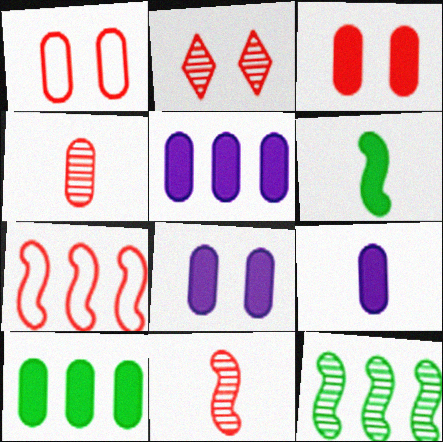[[3, 9, 10], 
[5, 8, 9]]